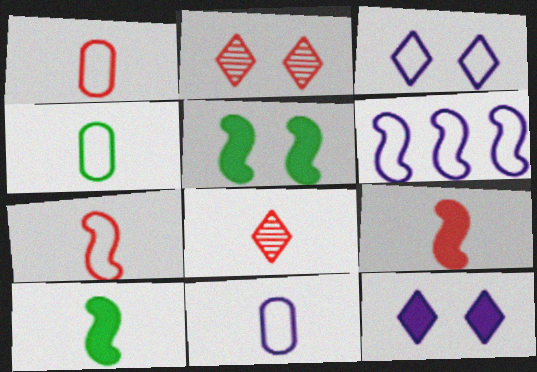[[1, 4, 11], 
[1, 8, 9], 
[3, 6, 11], 
[8, 10, 11]]